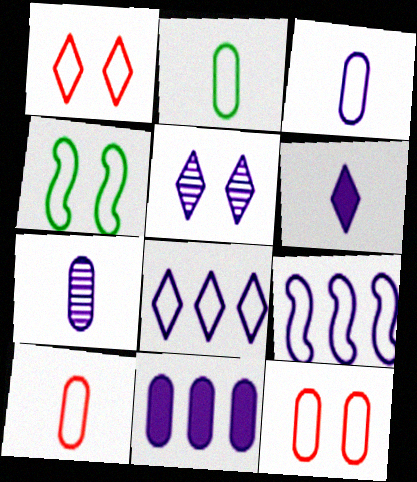[[1, 2, 9], 
[2, 3, 10], 
[4, 8, 10], 
[5, 6, 8]]